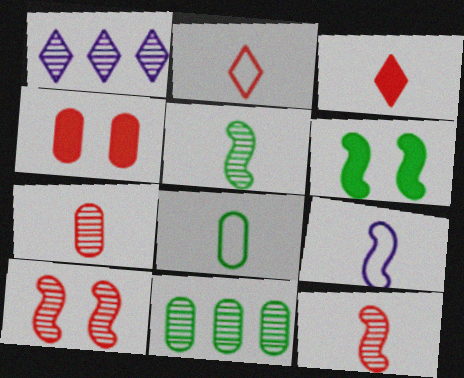[[2, 8, 9]]